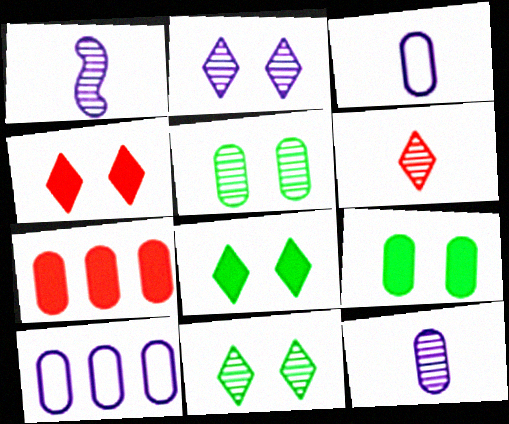[[3, 5, 7]]